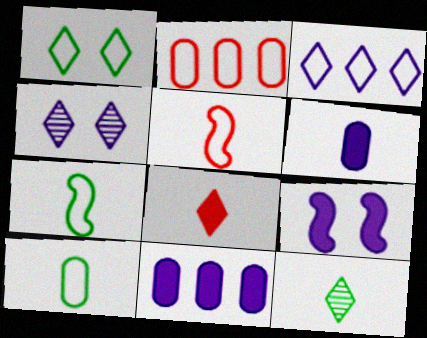[[2, 9, 12], 
[5, 6, 12]]